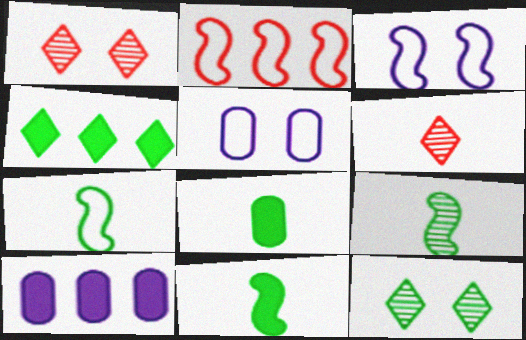[[1, 7, 10], 
[2, 3, 7], 
[7, 9, 11]]